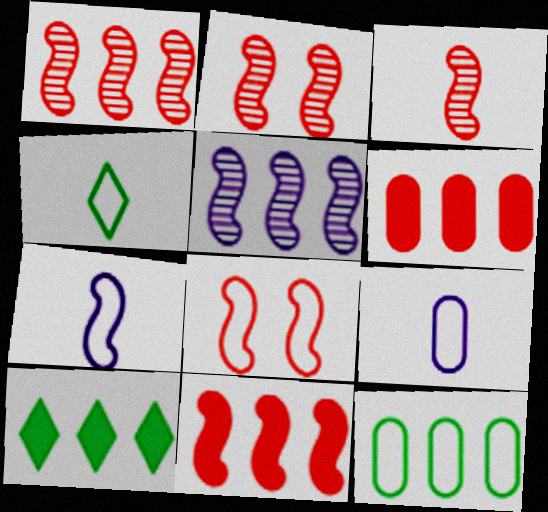[[1, 2, 3], 
[2, 9, 10], 
[3, 8, 11]]